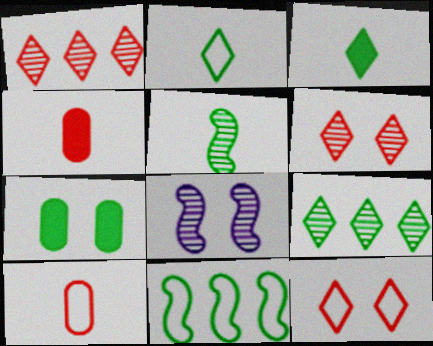[[7, 8, 12]]